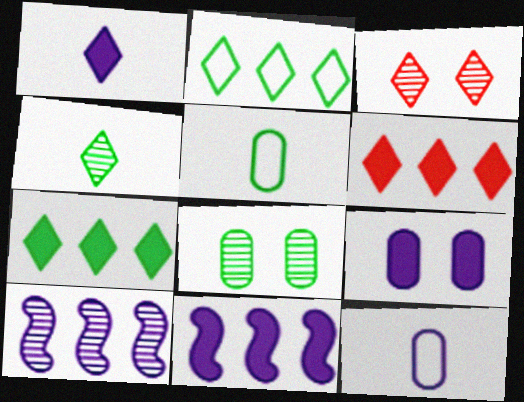[[1, 2, 3], 
[1, 9, 11], 
[3, 5, 11]]